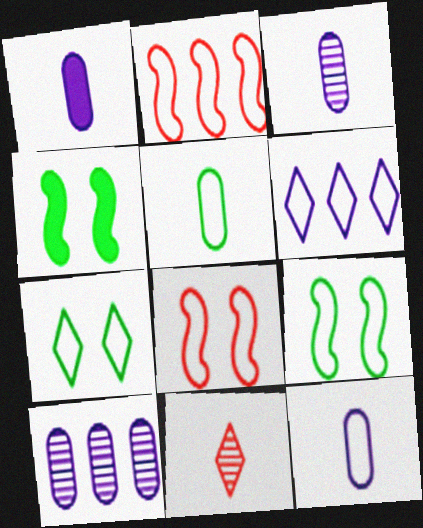[[1, 3, 12], 
[2, 7, 12], 
[5, 6, 8]]